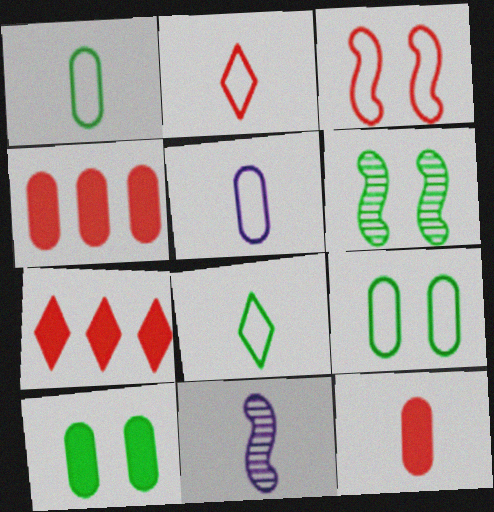[[5, 6, 7], 
[7, 9, 11], 
[8, 11, 12]]